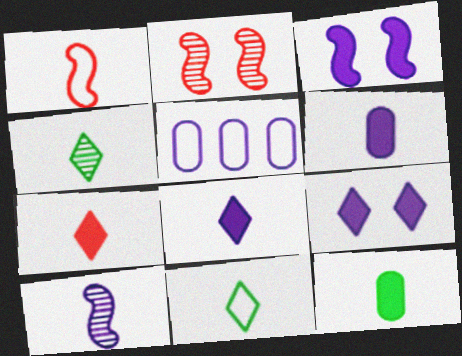[[1, 4, 6], 
[5, 9, 10]]